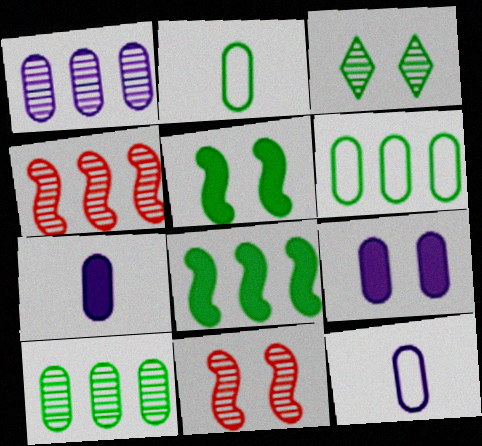[[1, 9, 12], 
[2, 3, 8]]